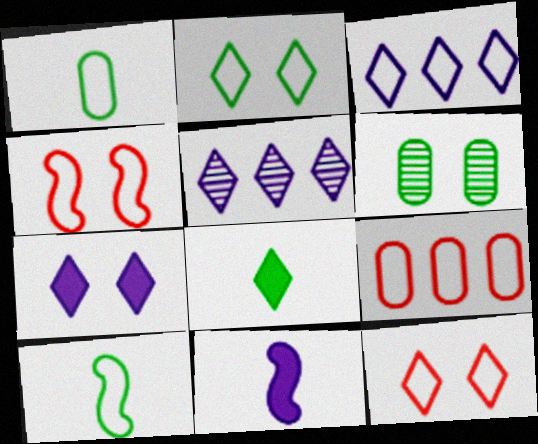[[1, 3, 4], 
[4, 6, 7], 
[5, 8, 12]]